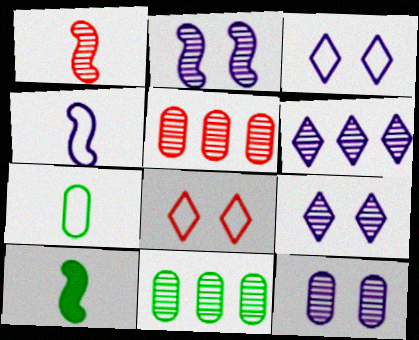[[1, 4, 10], 
[1, 9, 11], 
[2, 9, 12], 
[3, 5, 10]]